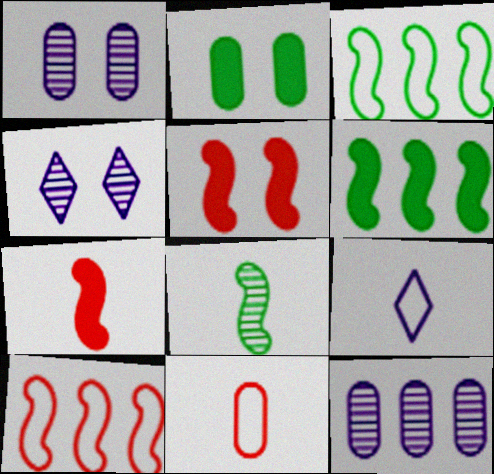[[2, 11, 12], 
[4, 6, 11]]